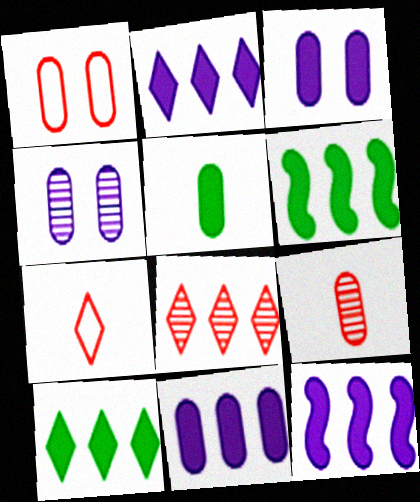[[2, 11, 12], 
[4, 6, 7]]